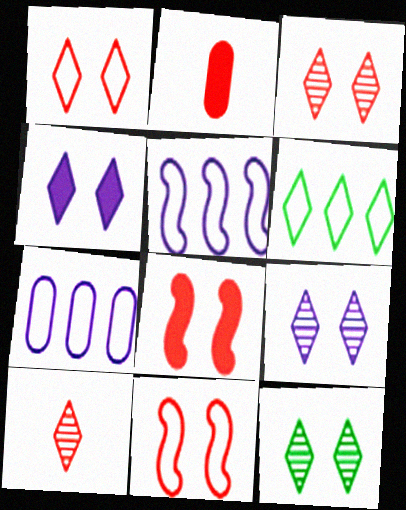[[1, 4, 12], 
[2, 5, 12], 
[3, 9, 12], 
[4, 6, 10]]